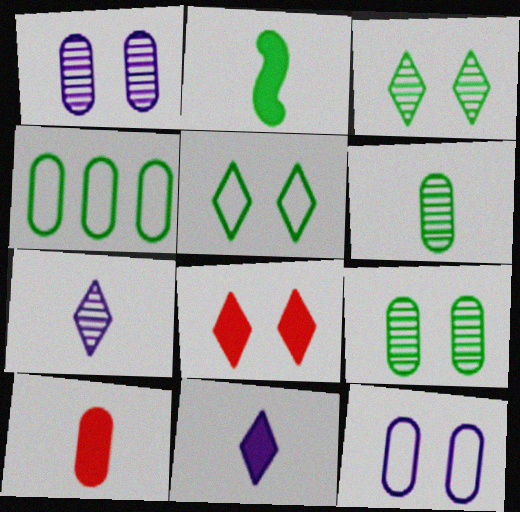[[1, 4, 10], 
[2, 3, 4], 
[2, 10, 11]]